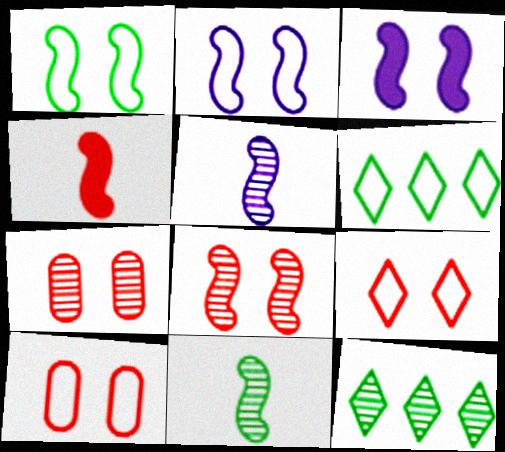[[1, 3, 8], 
[5, 7, 12]]